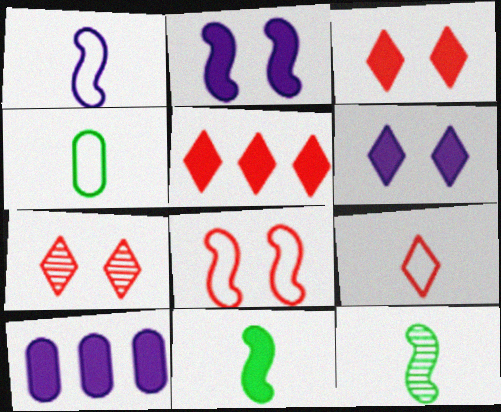[[1, 4, 9], 
[3, 10, 11], 
[5, 7, 9]]